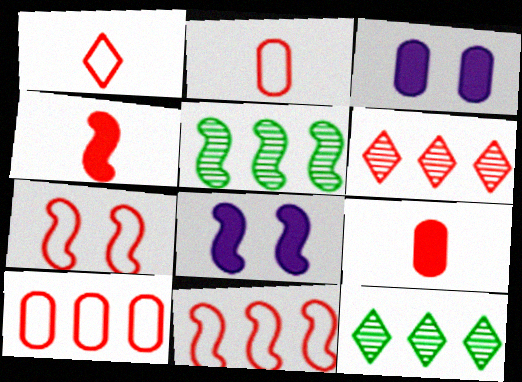[[1, 3, 5], 
[1, 7, 10], 
[2, 8, 12], 
[6, 7, 9]]